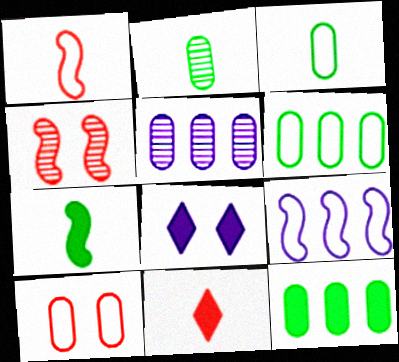[[4, 7, 9]]